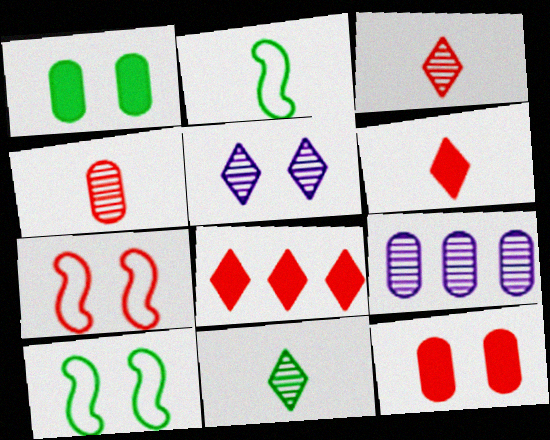[[1, 5, 7], 
[4, 7, 8], 
[5, 10, 12], 
[6, 9, 10]]